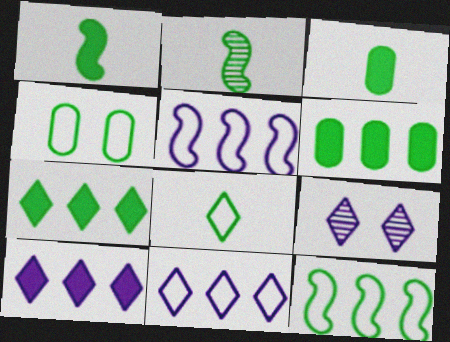[[2, 3, 8], 
[2, 4, 7], 
[4, 8, 12]]